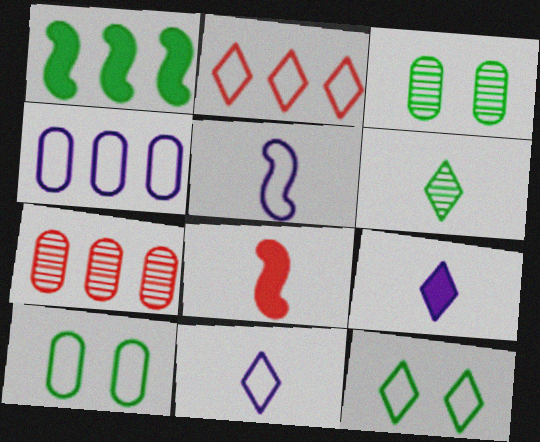[[1, 6, 10], 
[2, 5, 10], 
[2, 11, 12]]